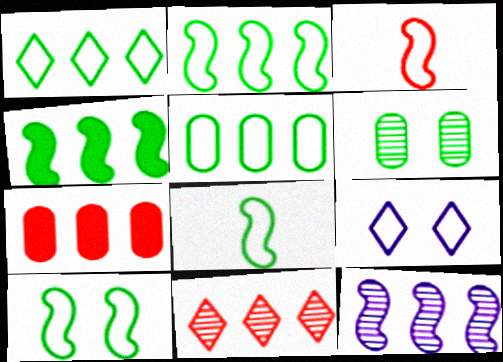[[1, 2, 5], 
[1, 7, 12], 
[2, 8, 10], 
[3, 5, 9]]